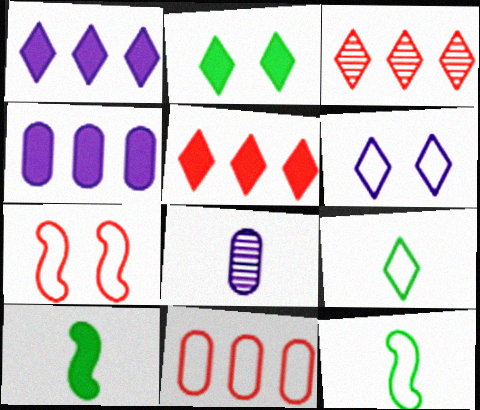[[6, 11, 12]]